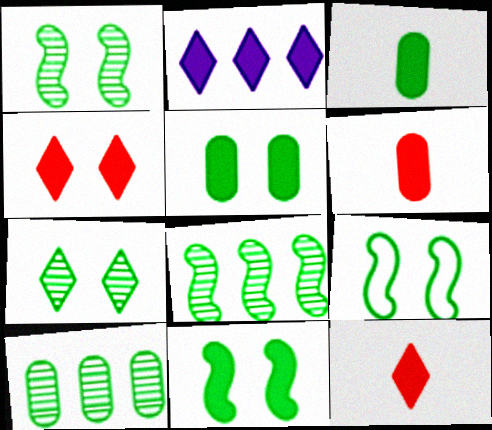[[1, 9, 11], 
[2, 6, 11], 
[5, 7, 9]]